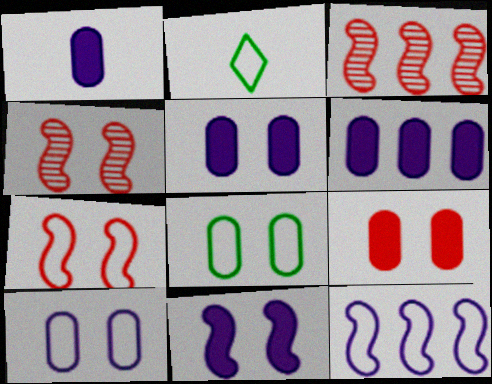[[1, 5, 6], 
[2, 3, 5], 
[2, 4, 6]]